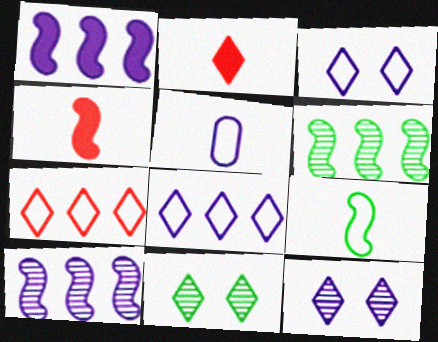[[1, 5, 12], 
[2, 8, 11]]